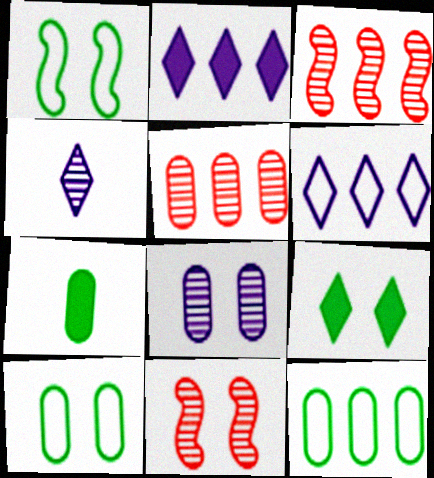[[2, 3, 12], 
[6, 7, 11]]